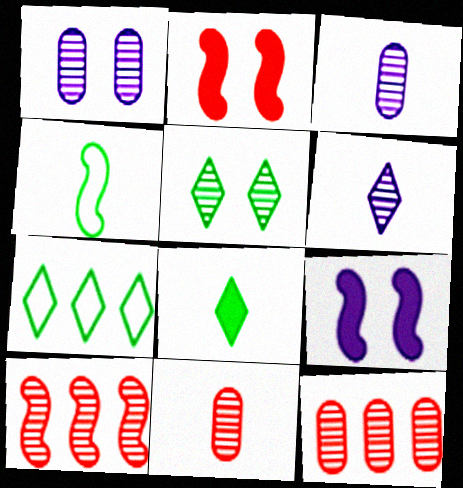[[2, 3, 7], 
[3, 5, 10], 
[4, 9, 10], 
[5, 7, 8], 
[7, 9, 11]]